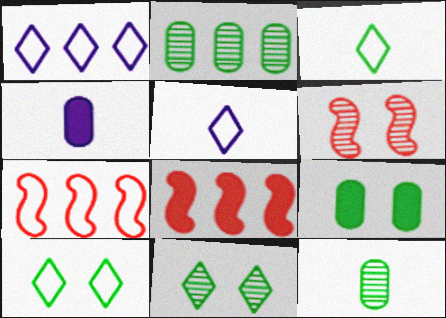[[1, 2, 8], 
[4, 7, 11]]